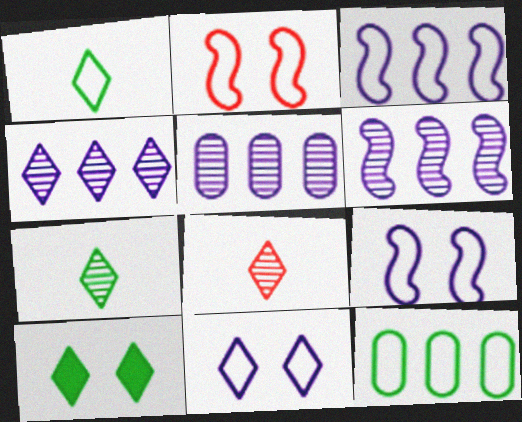[[4, 5, 6]]